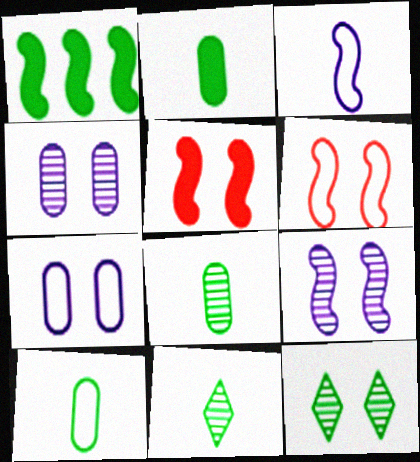[[1, 10, 12], 
[2, 8, 10], 
[5, 7, 12]]